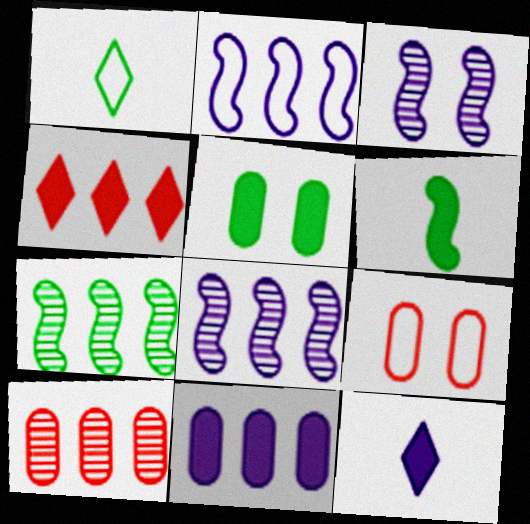[[1, 2, 9], 
[1, 5, 7], 
[7, 9, 12]]